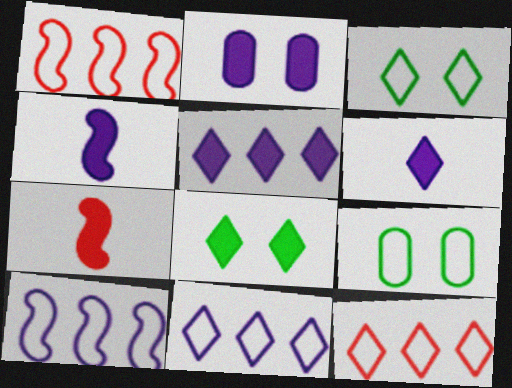[[2, 4, 5]]